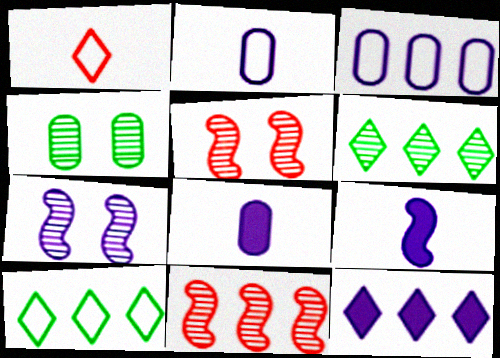[[2, 7, 12], 
[5, 8, 10]]